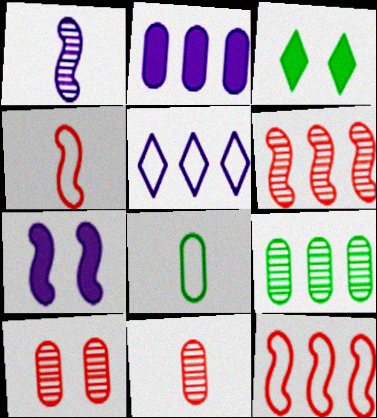[[2, 8, 10]]